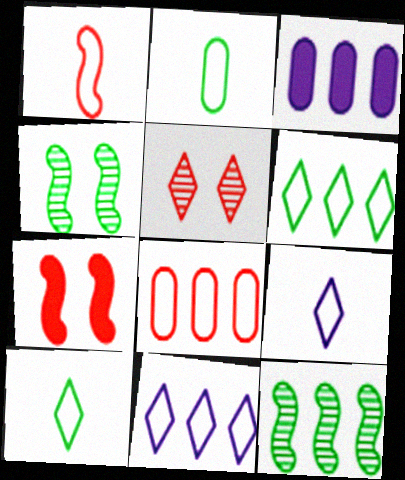[[1, 2, 9]]